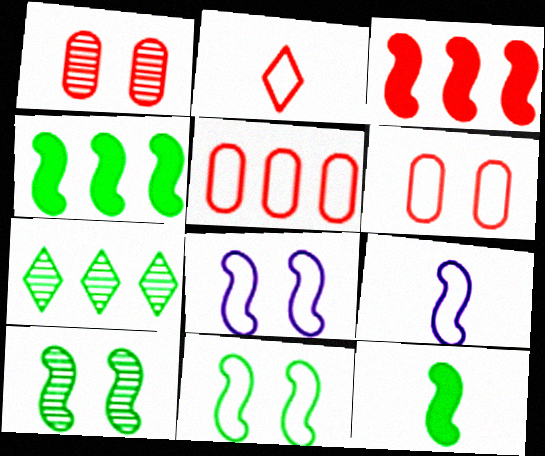[[1, 2, 3], 
[3, 9, 10]]